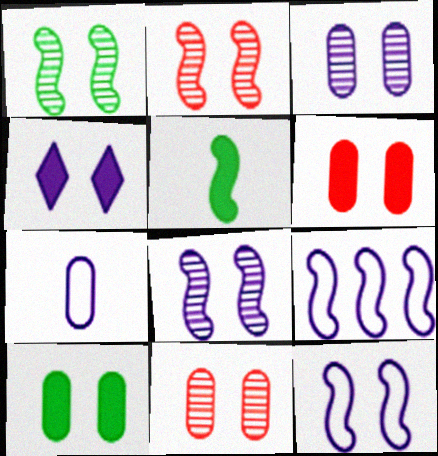[[1, 2, 8], 
[2, 5, 9], 
[3, 4, 12]]